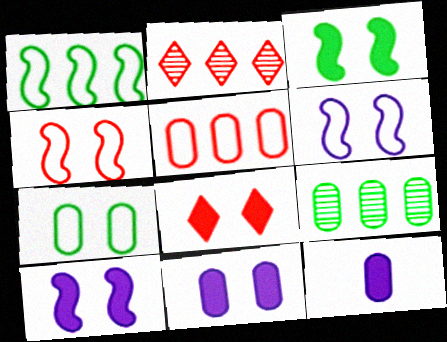[[3, 8, 11]]